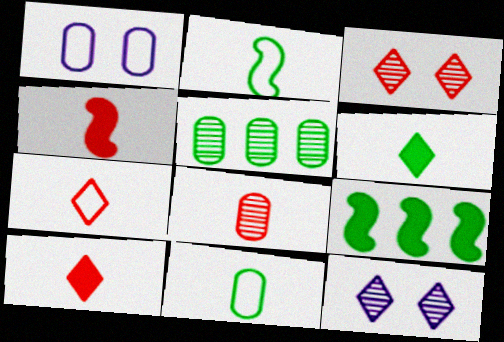[[4, 7, 8]]